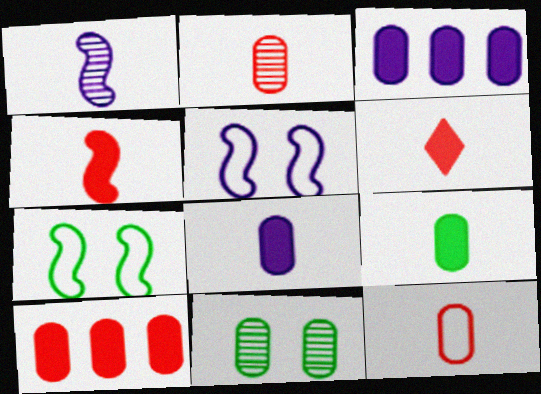[[3, 11, 12]]